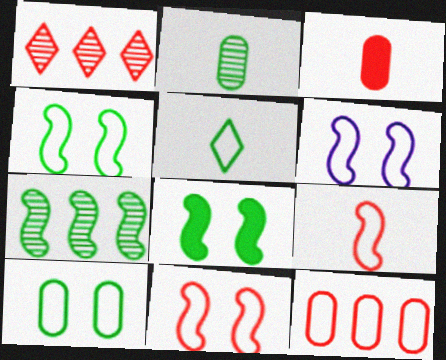[[1, 3, 11], 
[4, 6, 11], 
[5, 6, 12]]